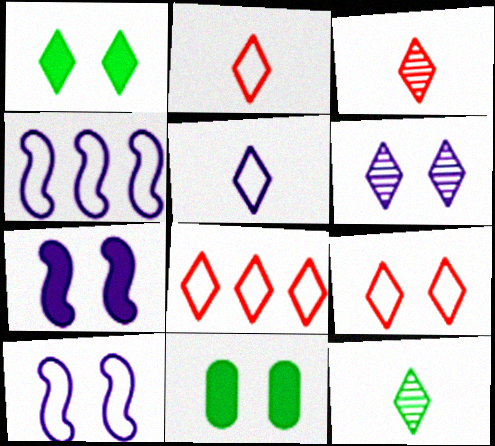[[1, 6, 9], 
[2, 8, 9], 
[3, 4, 11]]